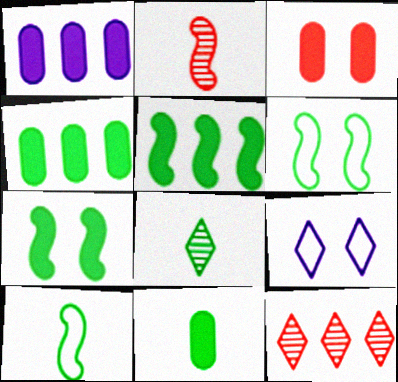[[1, 3, 11], 
[2, 4, 9], 
[4, 6, 8], 
[8, 10, 11]]